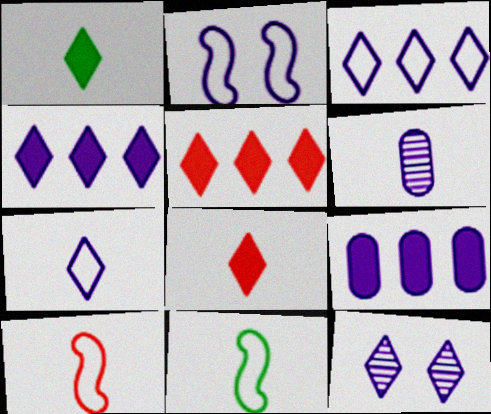[[1, 6, 10], 
[2, 4, 6], 
[4, 7, 12], 
[6, 8, 11]]